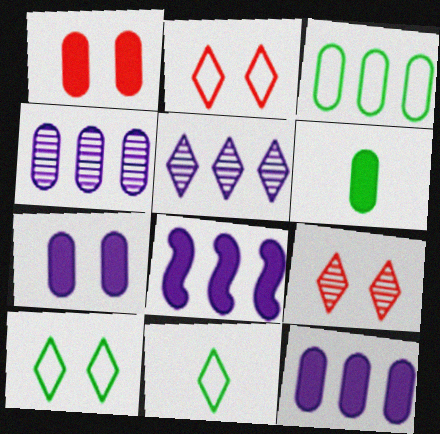[[1, 6, 12]]